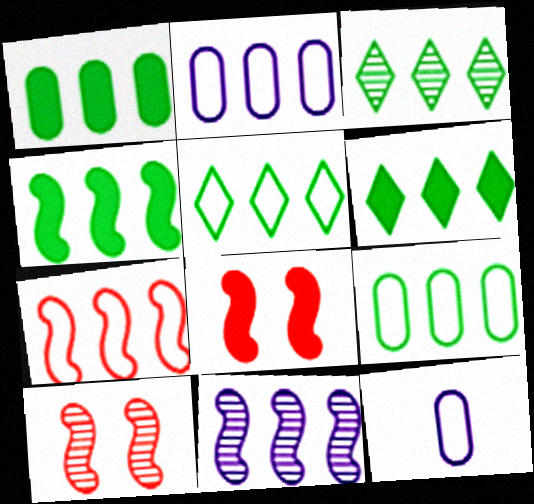[[1, 4, 6], 
[2, 5, 7], 
[3, 4, 9], 
[3, 5, 6], 
[3, 8, 12], 
[4, 7, 11], 
[6, 10, 12]]